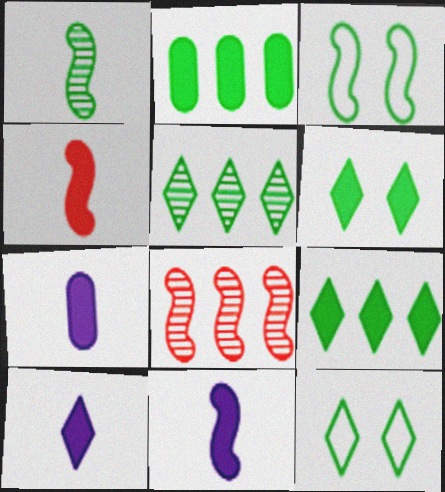[[1, 2, 12], 
[3, 8, 11], 
[7, 8, 12], 
[7, 10, 11]]